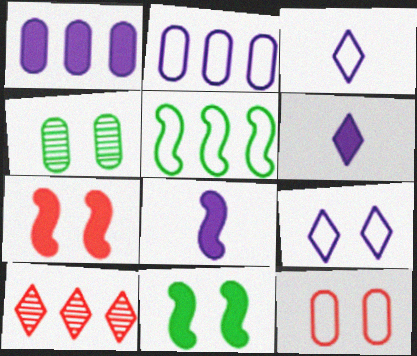[[1, 5, 10], 
[3, 5, 12], 
[4, 7, 9]]